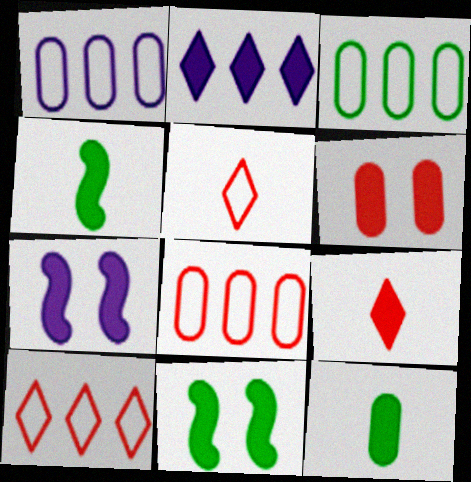[[1, 3, 8], 
[2, 4, 6]]